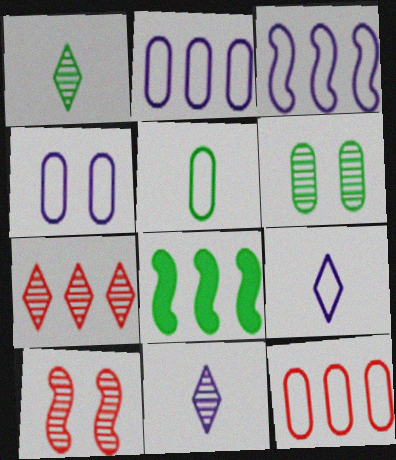[[2, 7, 8], 
[3, 4, 9], 
[4, 5, 12]]